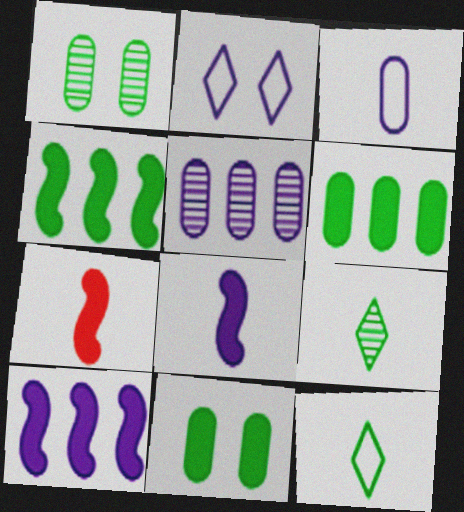[[1, 4, 12], 
[2, 5, 8], 
[3, 7, 9]]